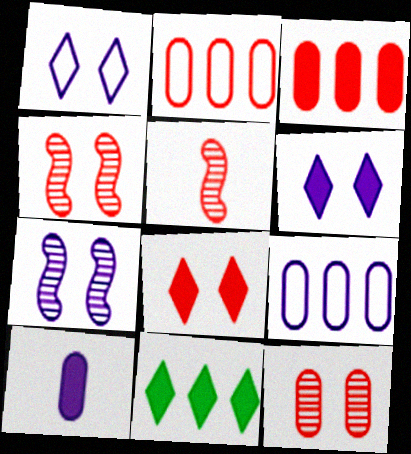[[2, 5, 8]]